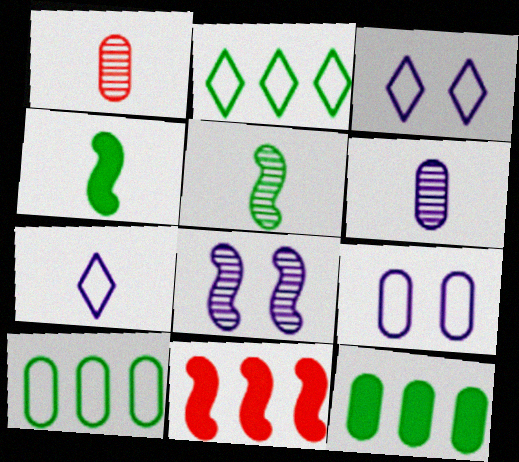[[1, 4, 7], 
[1, 9, 12]]